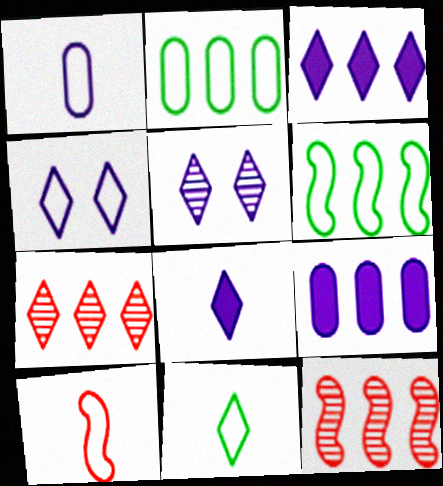[[1, 10, 11], 
[2, 3, 12], 
[2, 4, 10], 
[6, 7, 9]]